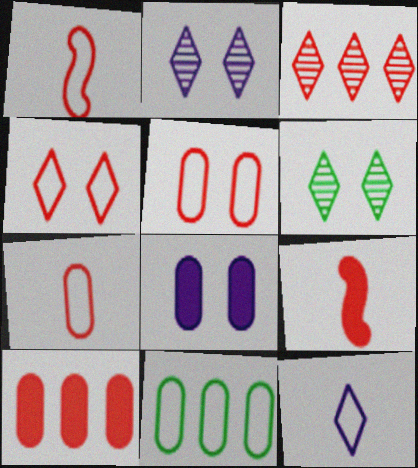[[2, 9, 11], 
[3, 5, 9]]